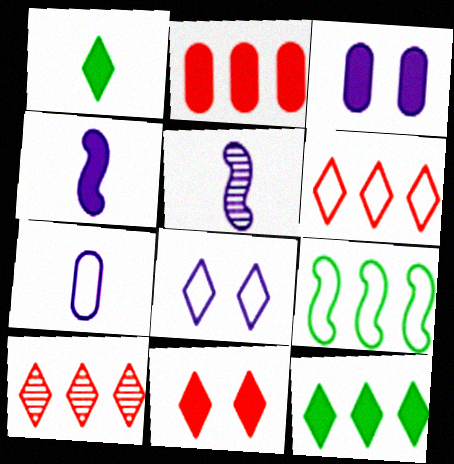[[1, 8, 10]]